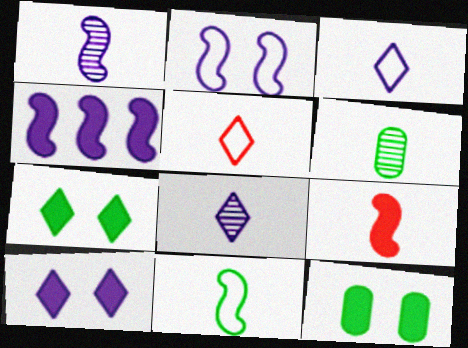[[1, 2, 4], 
[1, 9, 11], 
[3, 6, 9]]